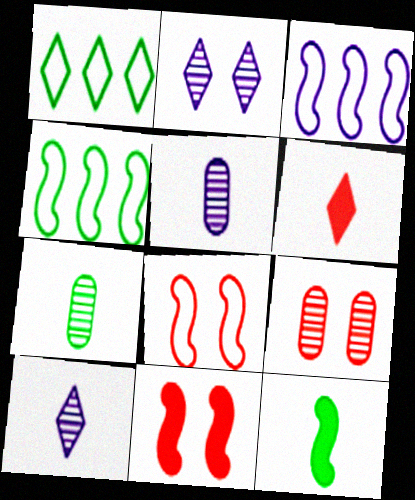[[1, 2, 6], 
[1, 5, 11]]